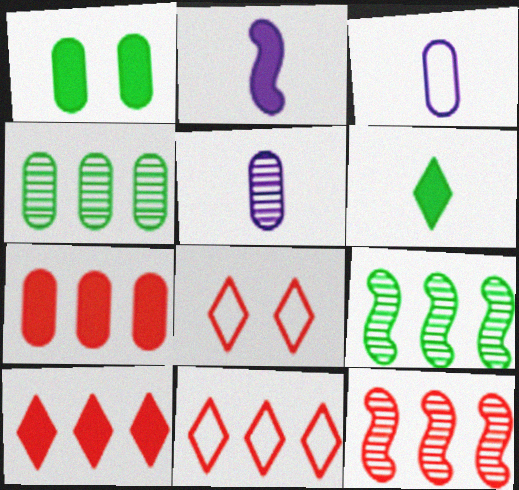[[1, 2, 10], 
[2, 4, 8], 
[7, 11, 12]]